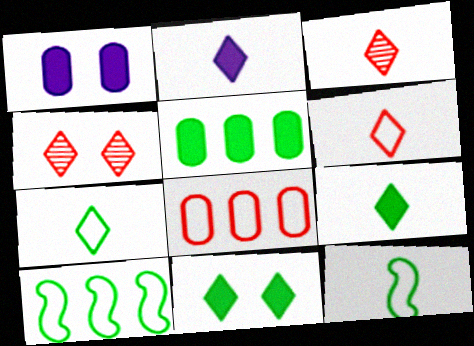[[1, 3, 10], 
[2, 3, 7]]